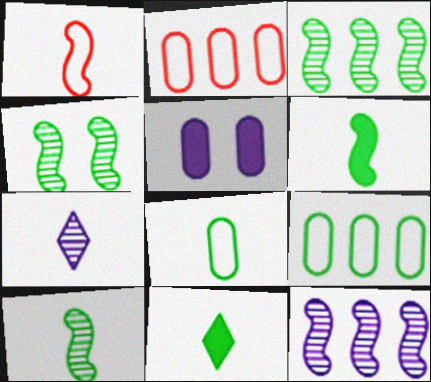[[3, 4, 10], 
[4, 9, 11], 
[8, 10, 11]]